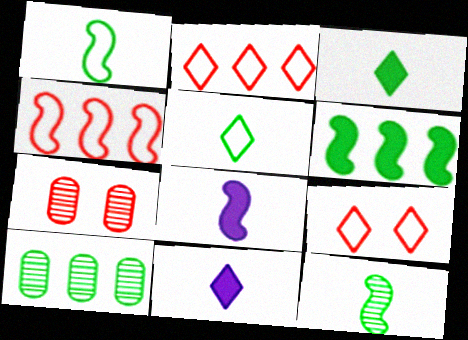[[8, 9, 10]]